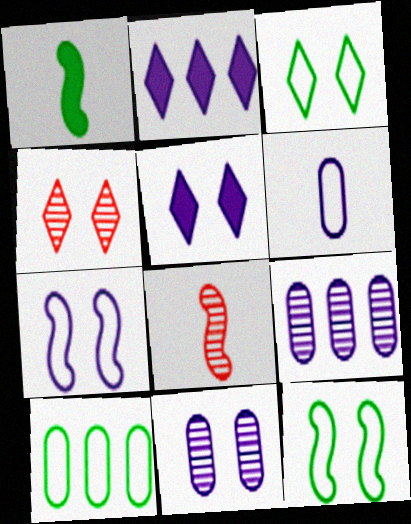[[3, 4, 5], 
[5, 7, 11], 
[5, 8, 10]]